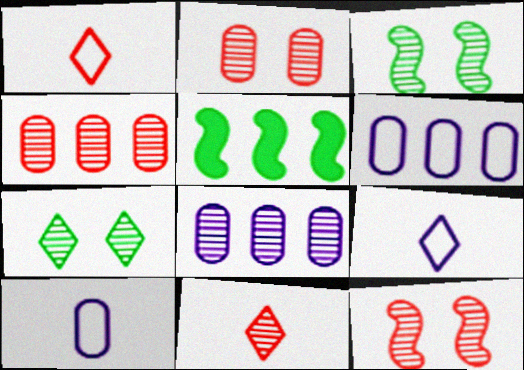[[2, 5, 9], 
[3, 8, 11], 
[4, 11, 12]]